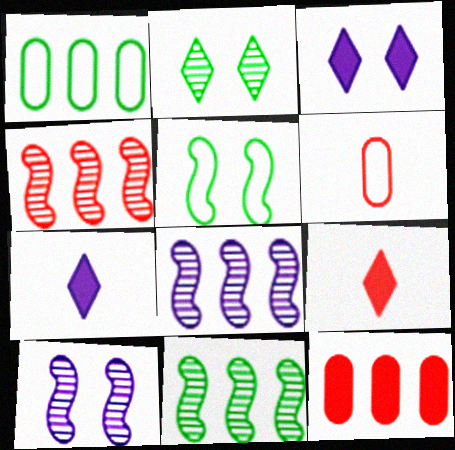[[1, 9, 10], 
[3, 6, 11], 
[4, 8, 11]]